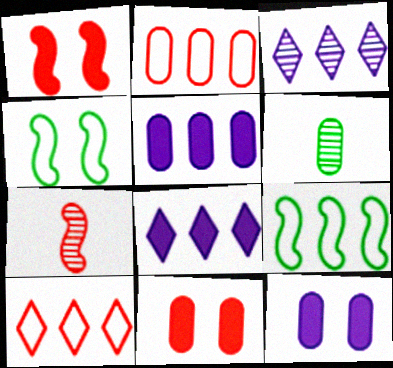[[2, 6, 12], 
[7, 10, 11]]